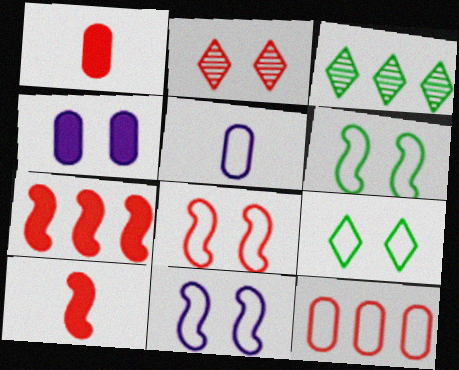[[1, 3, 11], 
[2, 4, 6], 
[2, 10, 12], 
[6, 8, 11]]